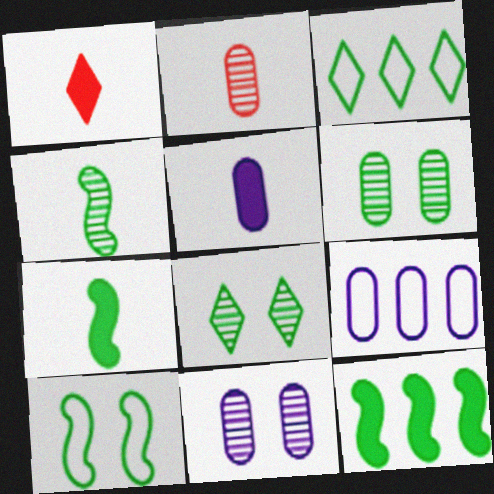[[1, 5, 7], 
[3, 6, 7], 
[4, 10, 12], 
[5, 9, 11]]